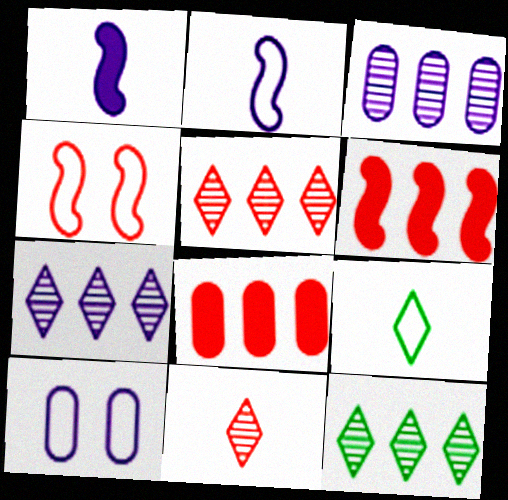[[1, 7, 10], 
[4, 8, 11], 
[5, 7, 12]]